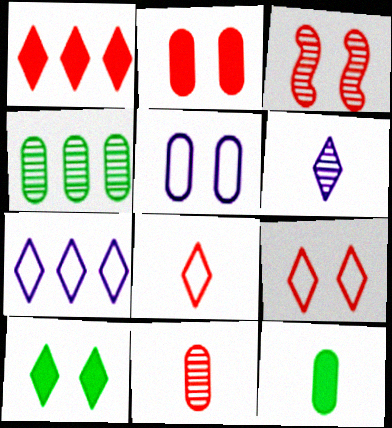[[2, 3, 9], 
[3, 4, 6], 
[3, 5, 10], 
[3, 7, 12]]